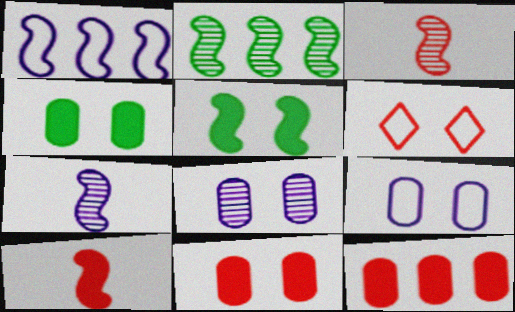[[1, 3, 5], 
[3, 6, 12], 
[5, 6, 8]]